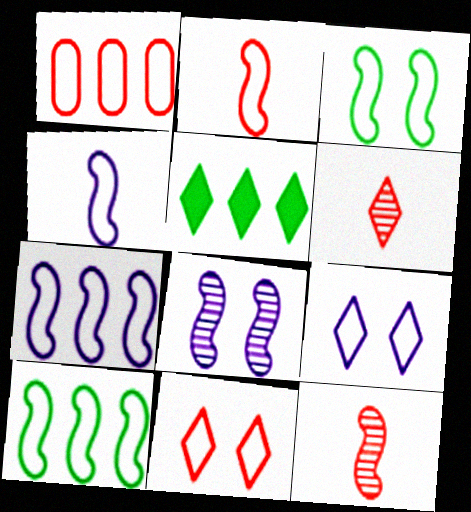[[1, 2, 11], 
[2, 3, 7], 
[5, 6, 9]]